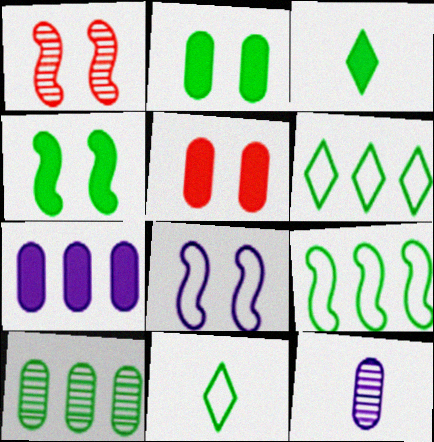[[1, 4, 8], 
[1, 7, 11], 
[4, 10, 11]]